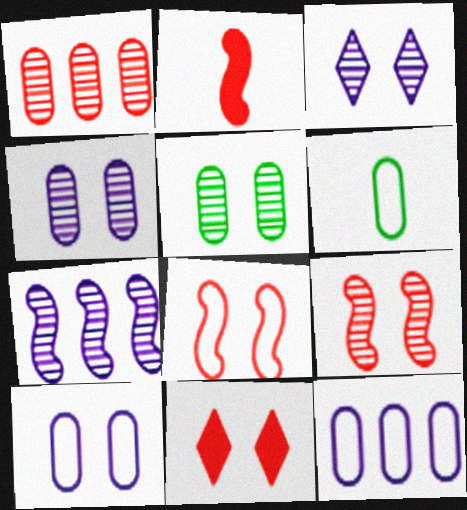[[3, 5, 9], 
[6, 7, 11]]